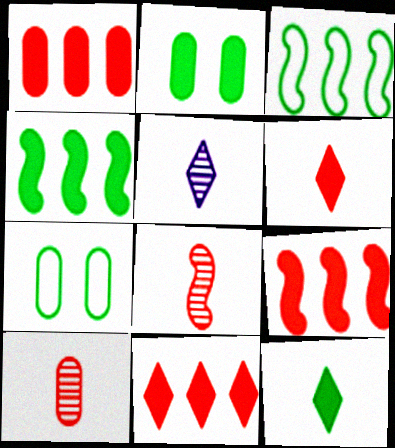[[1, 9, 11], 
[2, 4, 12], 
[5, 7, 9]]